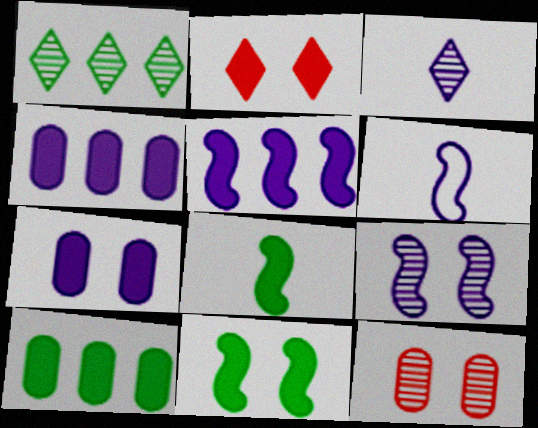[[2, 4, 8], 
[2, 7, 11], 
[5, 6, 9]]